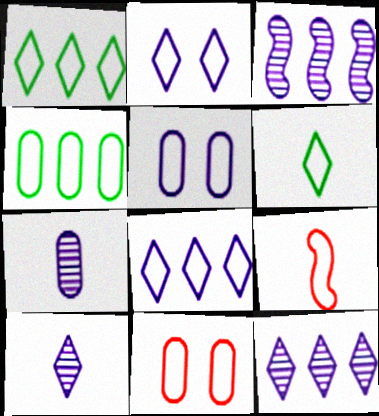[[1, 5, 9], 
[2, 4, 9]]